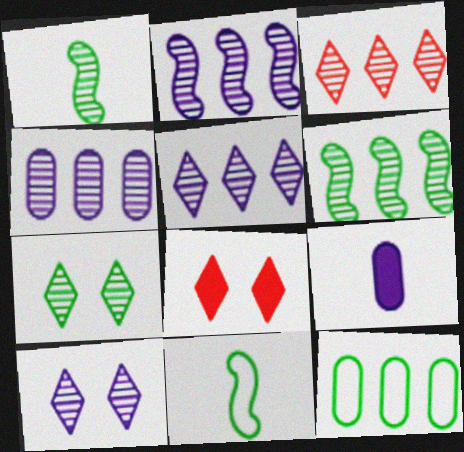[[2, 4, 5], 
[3, 4, 6], 
[4, 8, 11]]